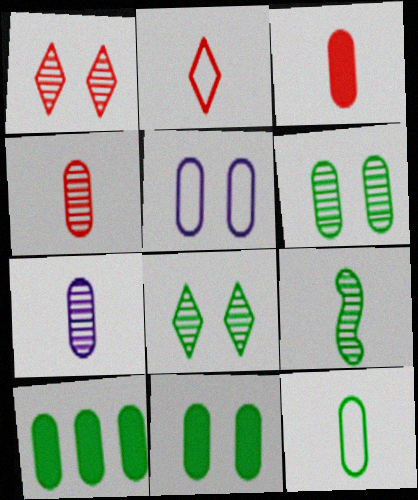[[3, 7, 12], 
[4, 5, 10], 
[6, 10, 12]]